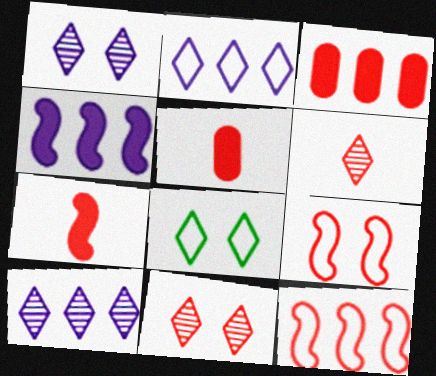[[3, 6, 9], 
[5, 11, 12]]